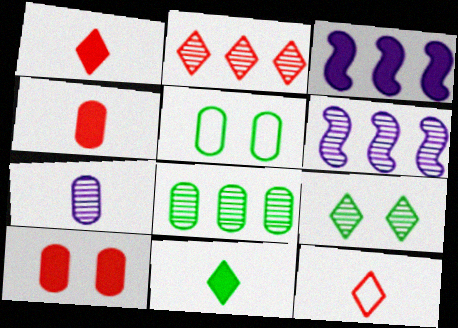[[1, 5, 6], 
[2, 6, 8], 
[3, 10, 11]]